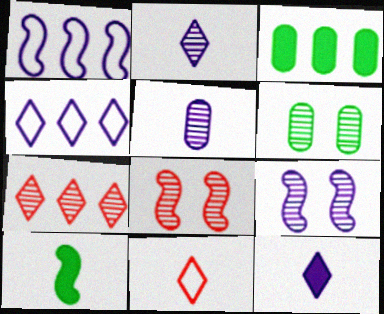[[1, 3, 7], 
[1, 8, 10], 
[3, 9, 11], 
[5, 10, 11]]